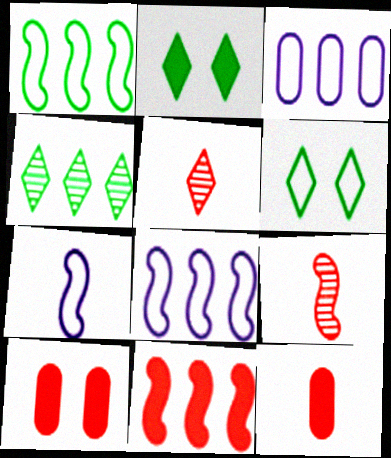[[2, 3, 9], 
[3, 4, 11], 
[4, 7, 10]]